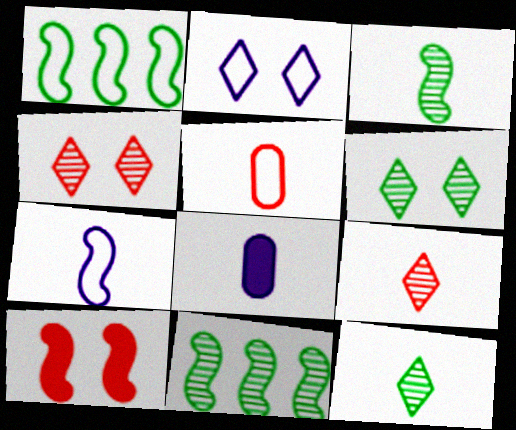[[1, 2, 5], 
[1, 4, 8], 
[7, 10, 11]]